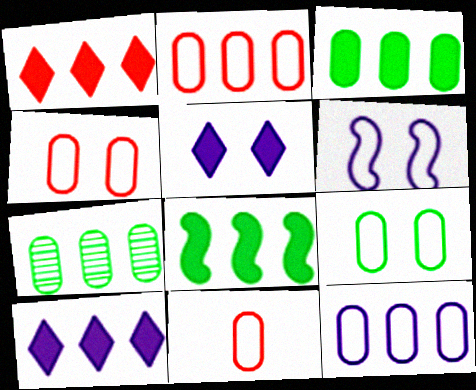[[2, 4, 11], 
[9, 11, 12]]